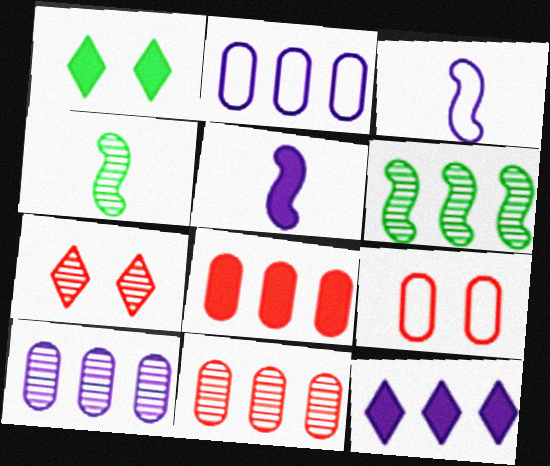[[1, 3, 11], 
[1, 5, 8], 
[4, 7, 10], 
[4, 9, 12]]